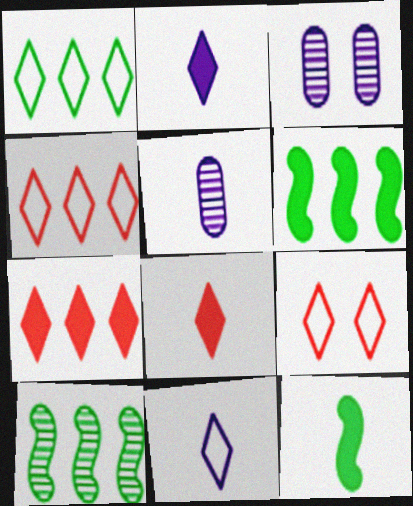[[1, 9, 11], 
[3, 4, 12], 
[5, 6, 9]]